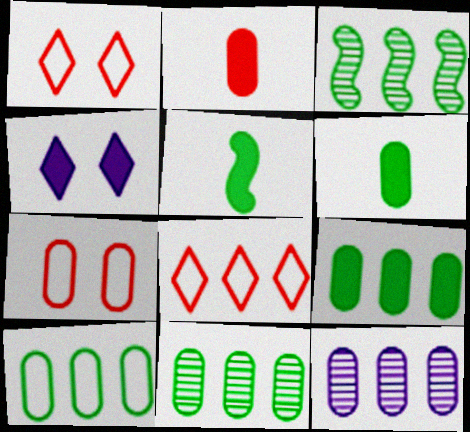[[1, 5, 12], 
[6, 7, 12], 
[9, 10, 11]]